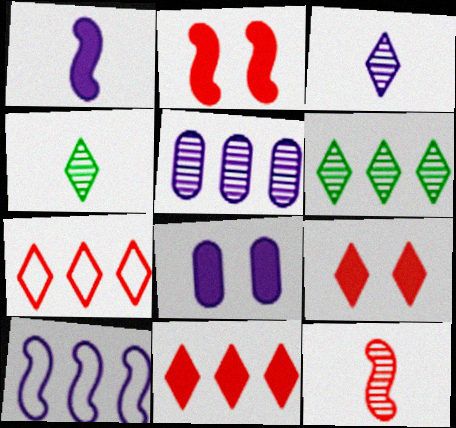[[3, 8, 10]]